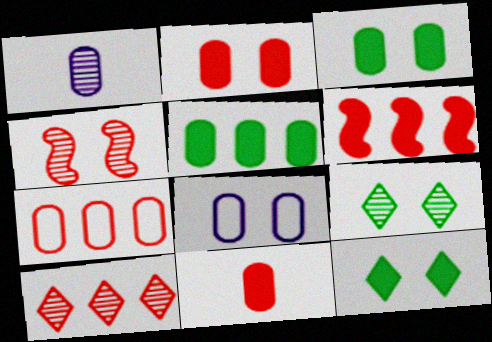[[1, 3, 7], 
[4, 8, 12], 
[6, 7, 10]]